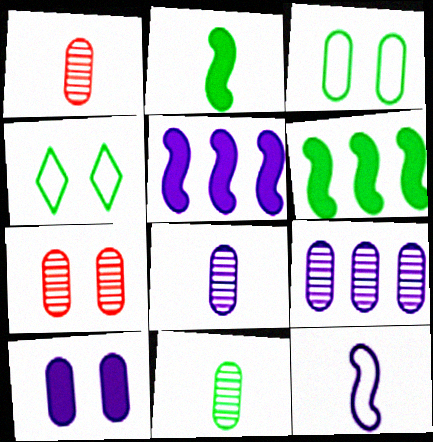[[1, 4, 5], 
[1, 8, 11], 
[3, 7, 10], 
[4, 6, 11], 
[7, 9, 11]]